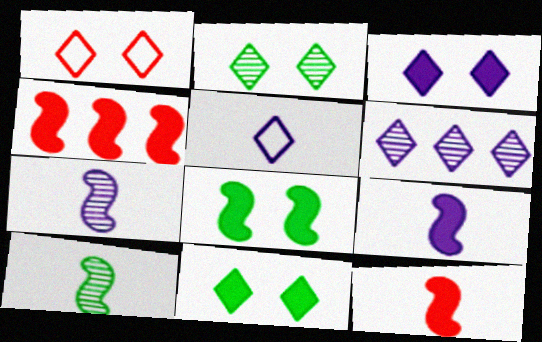[[1, 2, 3], 
[3, 5, 6], 
[4, 8, 9]]